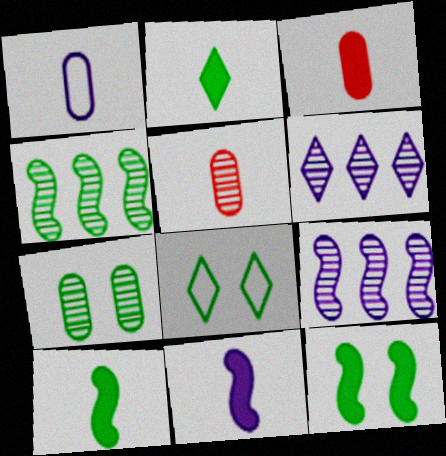[[2, 3, 11], 
[3, 8, 9], 
[7, 8, 12]]